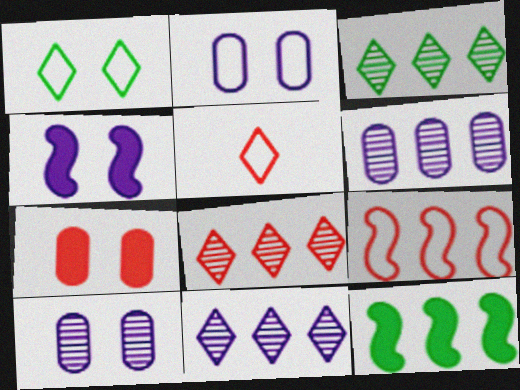[[3, 8, 11], 
[5, 10, 12]]